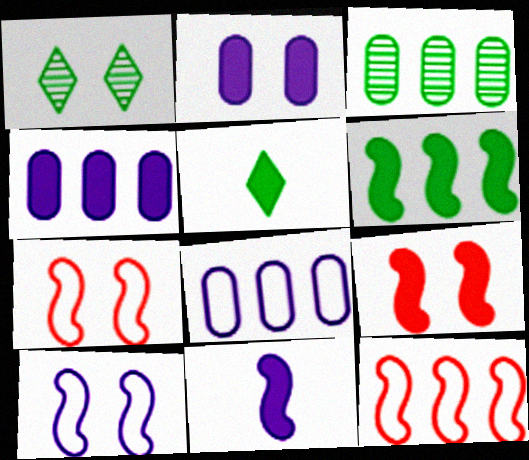[[1, 2, 7], 
[4, 5, 9], 
[6, 9, 11]]